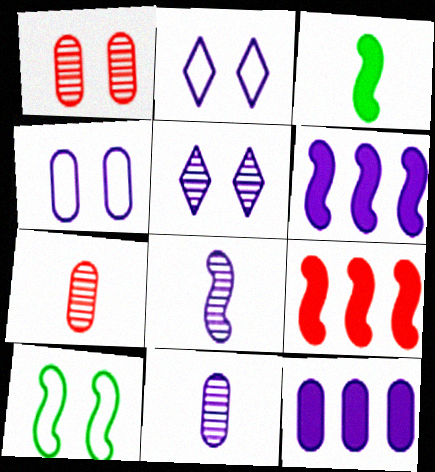[[2, 6, 11], 
[2, 8, 12], 
[4, 11, 12], 
[8, 9, 10]]